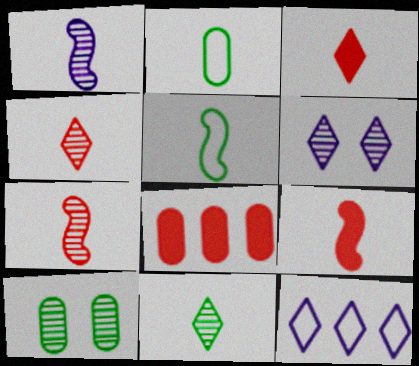[[1, 2, 3], 
[1, 5, 9], 
[5, 6, 8], 
[9, 10, 12]]